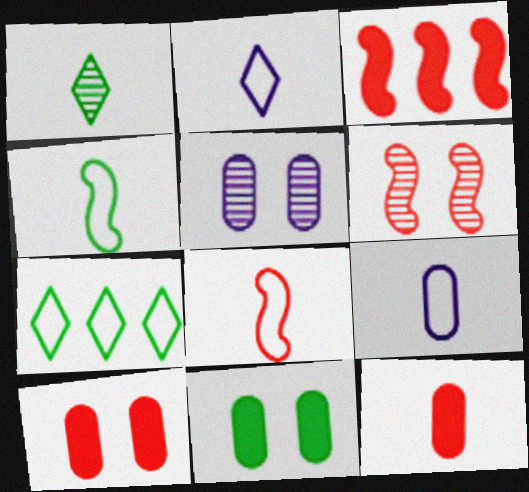[[3, 6, 8]]